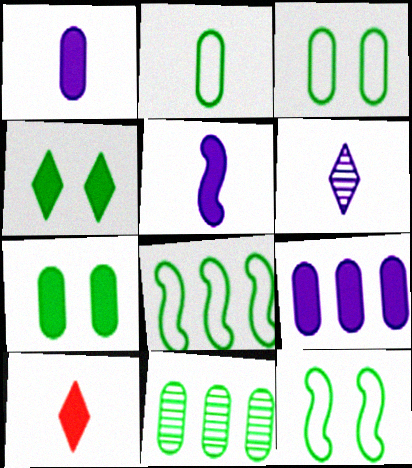[[2, 7, 11]]